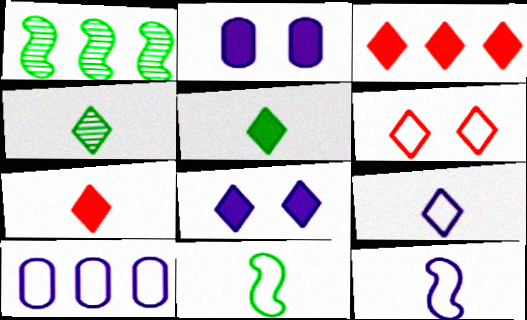[[1, 3, 10], 
[3, 5, 8], 
[4, 7, 9], 
[6, 10, 11]]